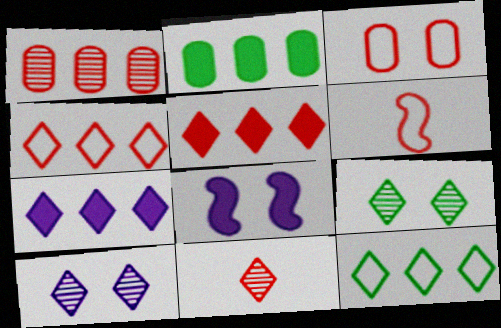[[2, 6, 10], 
[3, 4, 6], 
[3, 8, 9]]